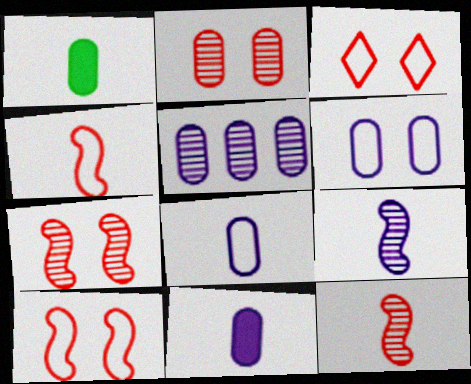[[5, 6, 11]]